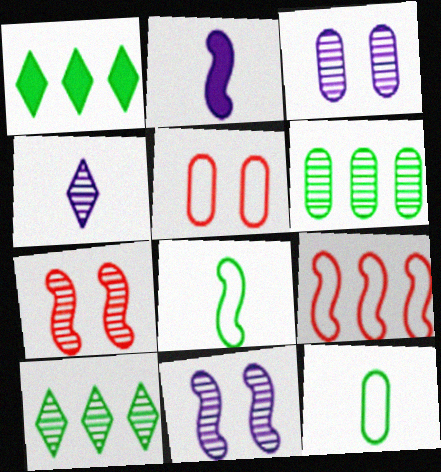[[2, 5, 10], 
[4, 6, 7]]